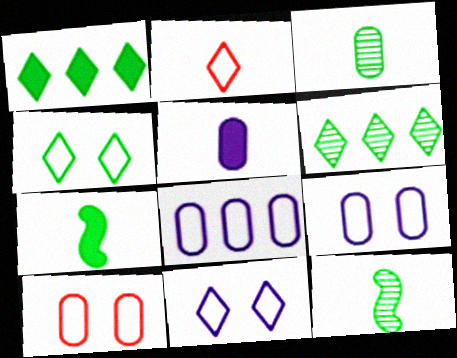[[2, 5, 12]]